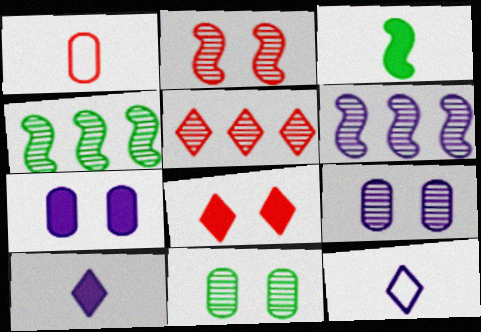[[6, 7, 12]]